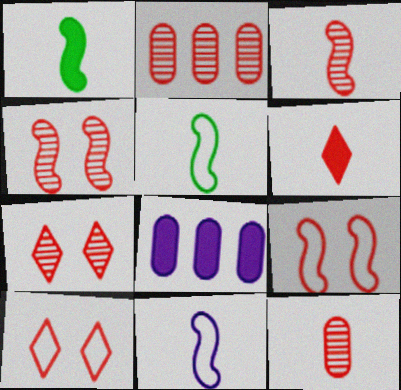[[1, 3, 11], 
[2, 3, 7], 
[2, 6, 9], 
[5, 7, 8]]